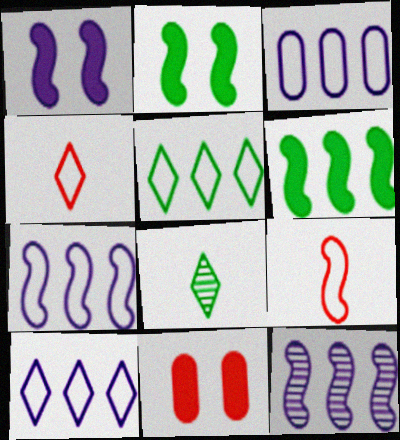[[2, 9, 12], 
[3, 7, 10], 
[7, 8, 11]]